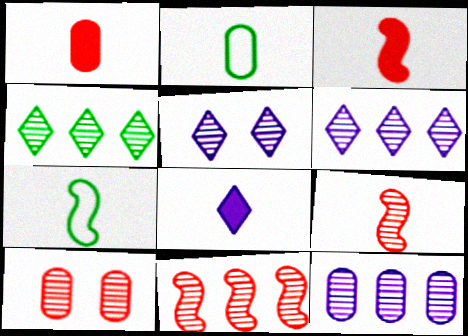[[2, 8, 9], 
[4, 11, 12]]